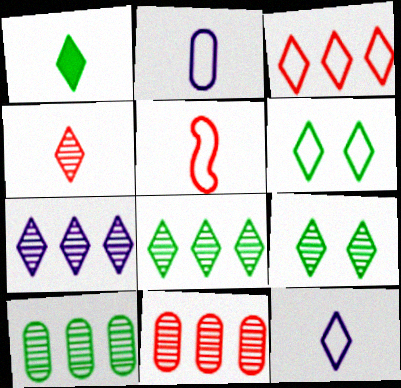[[1, 4, 12], 
[1, 6, 8], 
[3, 6, 12], 
[4, 7, 9]]